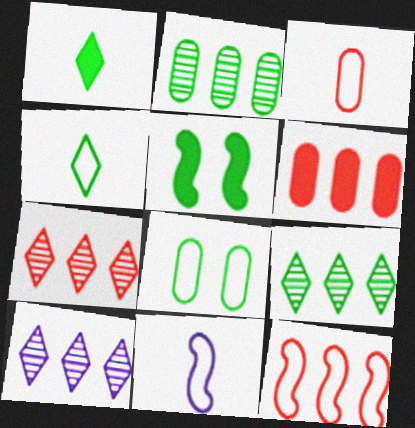[[2, 4, 5], 
[3, 4, 11], 
[3, 5, 10], 
[6, 7, 12], 
[7, 9, 10]]